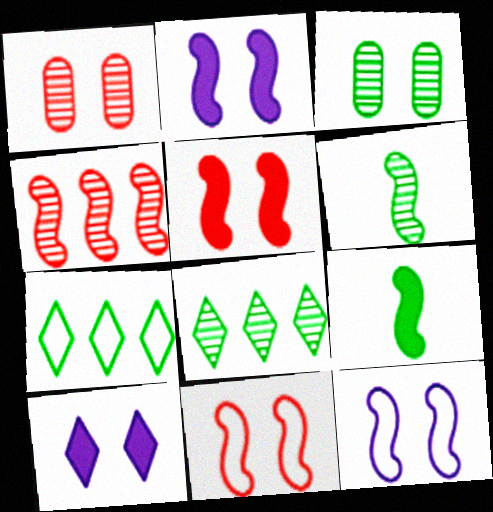[[3, 6, 8], 
[3, 7, 9], 
[3, 10, 11], 
[4, 9, 12]]